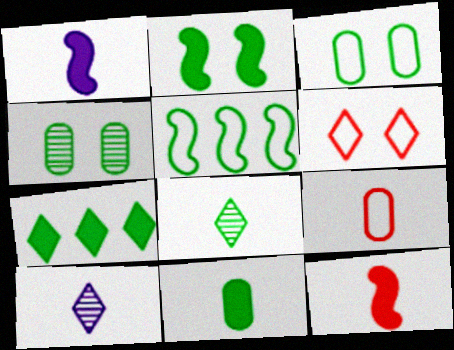[[1, 8, 9], 
[2, 7, 11], 
[6, 7, 10]]